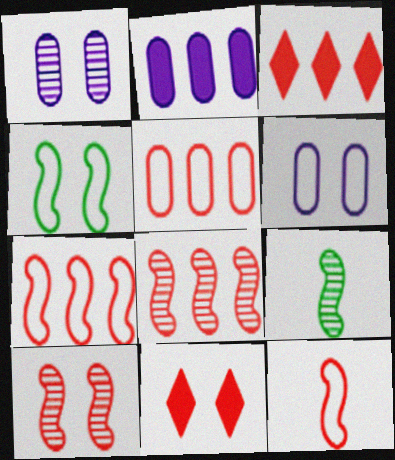[[1, 4, 11], 
[3, 5, 8], 
[3, 6, 9]]